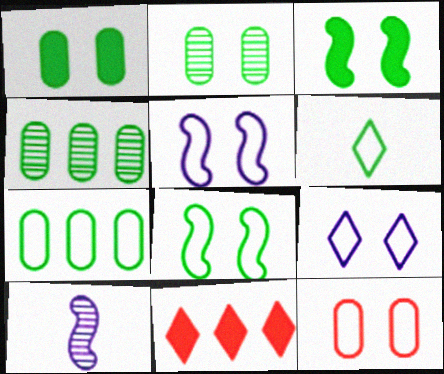[[3, 4, 6], 
[6, 7, 8], 
[8, 9, 12]]